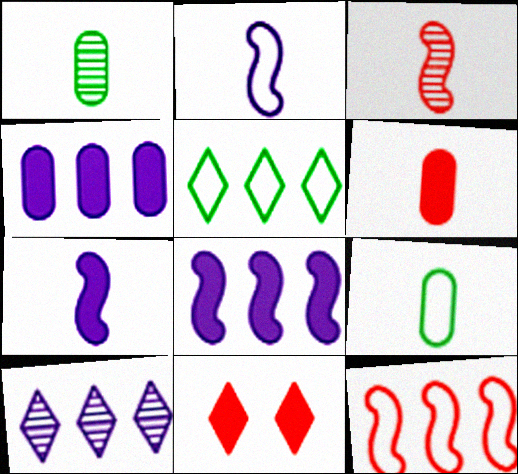[]